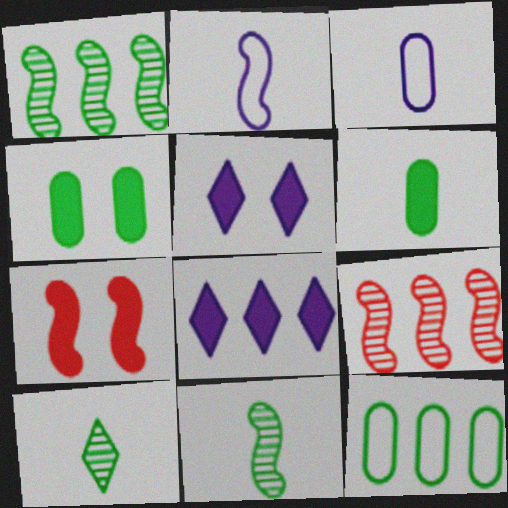[[1, 2, 7], 
[4, 5, 7], 
[6, 7, 8], 
[8, 9, 12]]